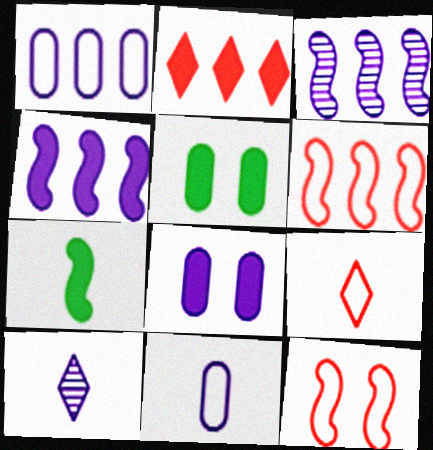[[2, 7, 8], 
[3, 5, 9], 
[3, 7, 12], 
[5, 6, 10]]